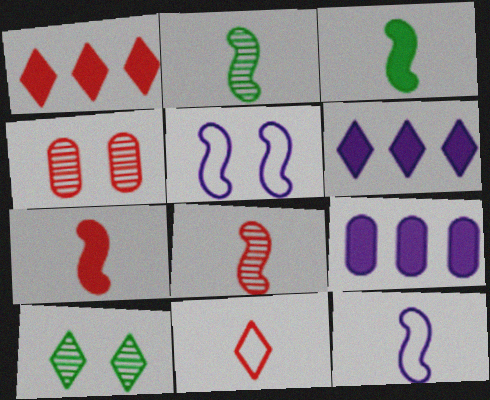[[2, 7, 12], 
[3, 8, 12], 
[6, 10, 11]]